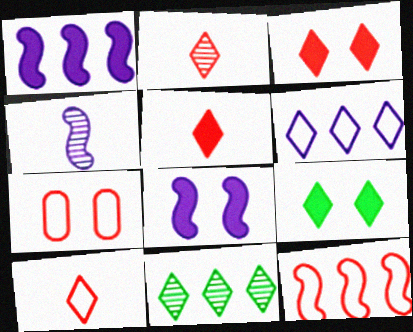[[2, 5, 10], 
[2, 6, 9], 
[7, 10, 12]]